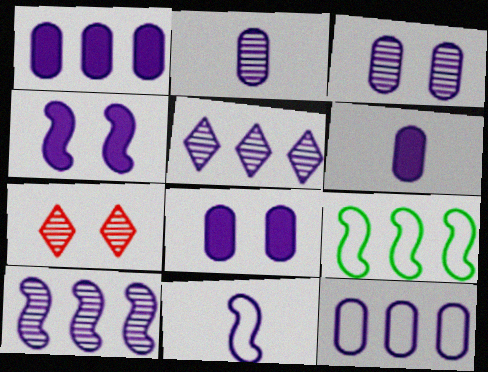[[1, 6, 8], 
[2, 8, 12], 
[3, 6, 12], 
[4, 10, 11], 
[5, 8, 11], 
[6, 7, 9]]